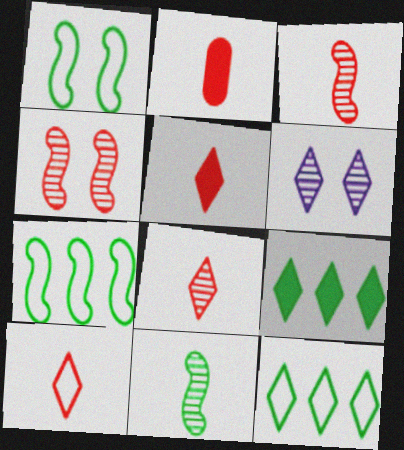[[2, 3, 10], 
[2, 6, 7], 
[5, 6, 12], 
[5, 8, 10], 
[6, 9, 10]]